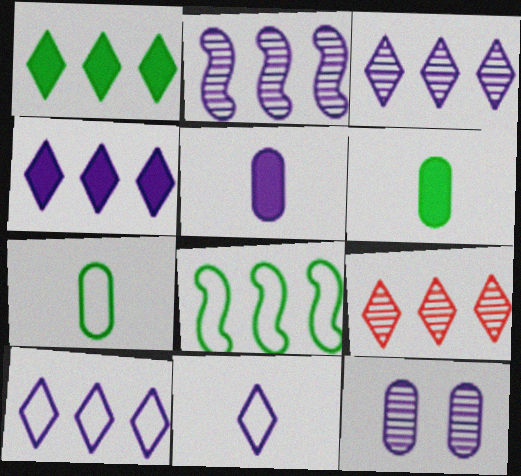[[1, 9, 10], 
[3, 4, 10]]